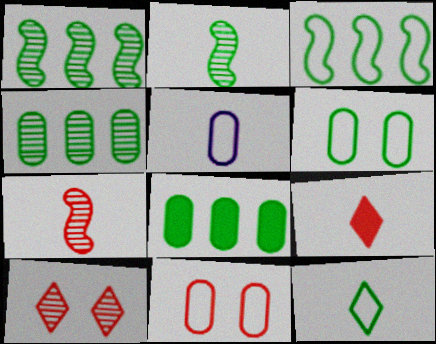[[2, 5, 9], 
[3, 6, 12]]